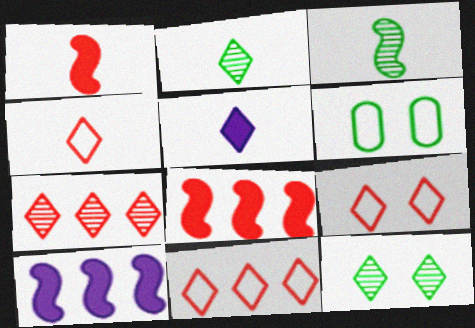[[2, 4, 5], 
[4, 9, 11], 
[5, 11, 12]]